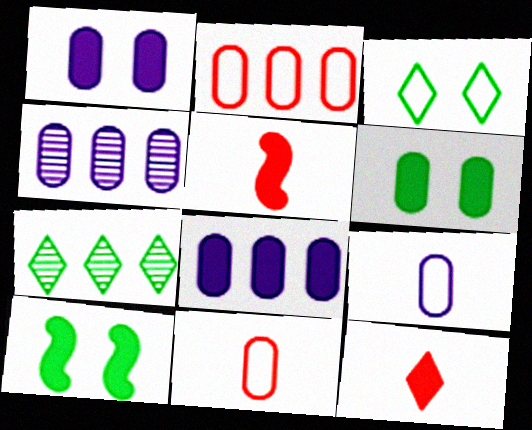[[1, 4, 9], 
[3, 4, 5], 
[4, 6, 11], 
[8, 10, 12]]